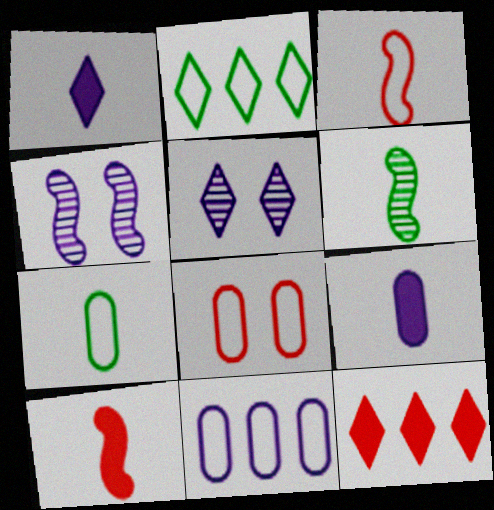[[1, 4, 11], 
[4, 7, 12], 
[7, 8, 11]]